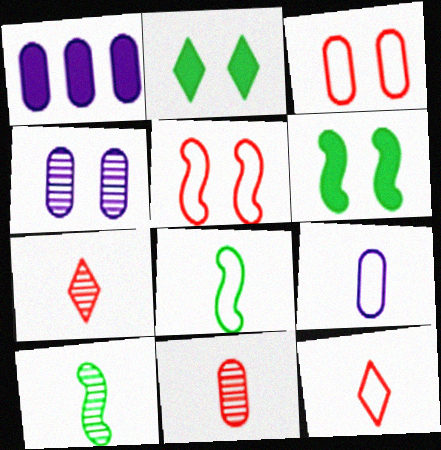[[1, 4, 9], 
[2, 4, 5], 
[8, 9, 12]]